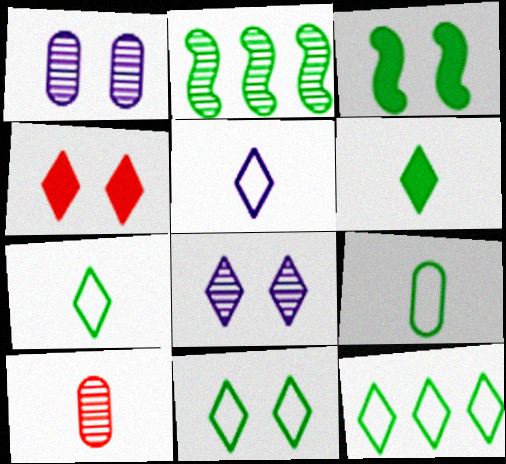[[2, 8, 10], 
[4, 8, 11], 
[7, 11, 12]]